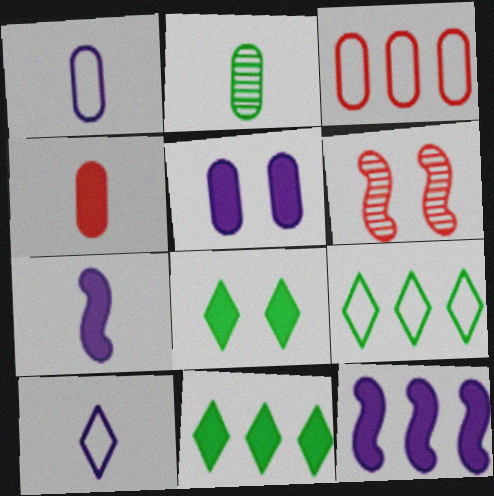[[1, 2, 4], 
[1, 6, 11], 
[2, 3, 5], 
[4, 8, 12]]